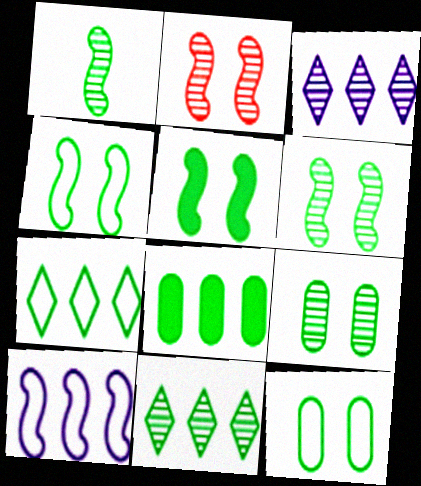[[1, 9, 11], 
[4, 5, 6]]